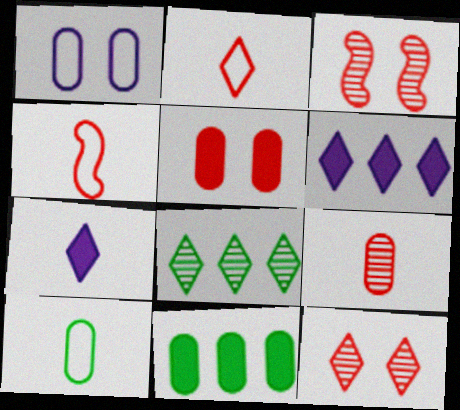[[1, 9, 11], 
[3, 6, 10]]